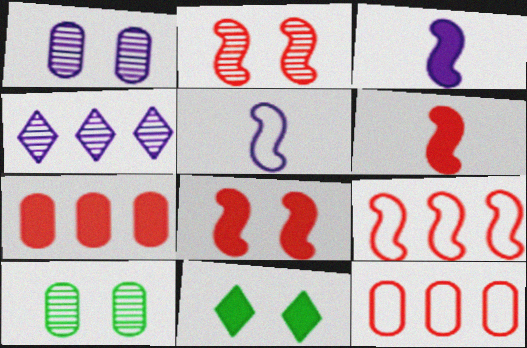[[2, 6, 9], 
[3, 7, 11]]